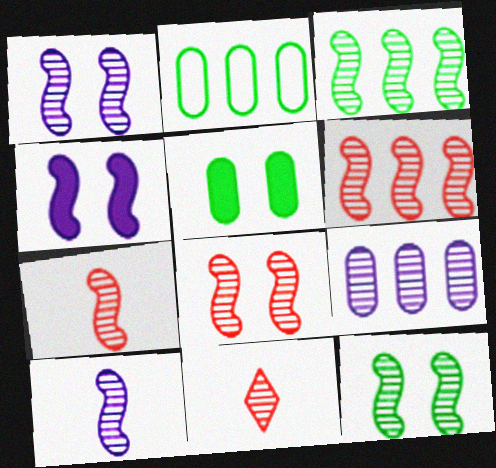[[1, 3, 7], 
[1, 8, 12], 
[2, 4, 11], 
[3, 8, 10], 
[6, 7, 8], 
[6, 10, 12], 
[9, 11, 12]]